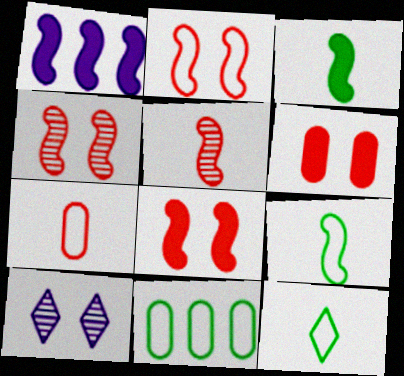[[1, 3, 8], 
[1, 4, 9], 
[2, 4, 8]]